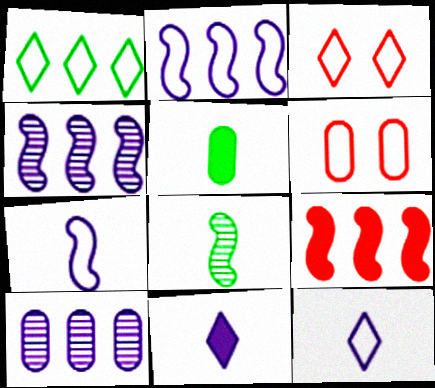[[1, 3, 12], 
[1, 6, 7], 
[1, 9, 10], 
[3, 4, 5], 
[5, 6, 10]]